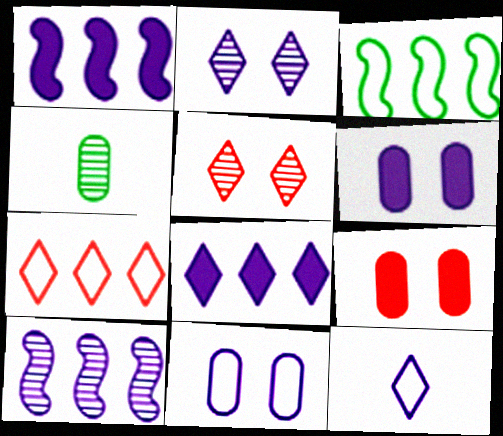[[2, 8, 12], 
[4, 5, 10], 
[6, 10, 12]]